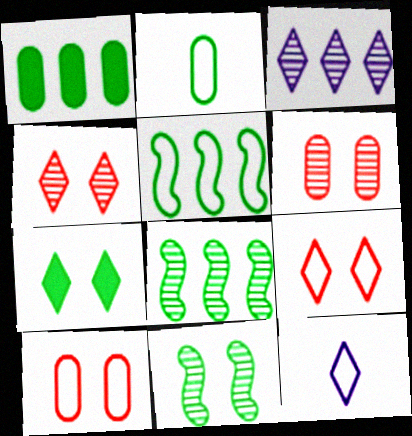[[2, 7, 8], 
[5, 10, 12]]